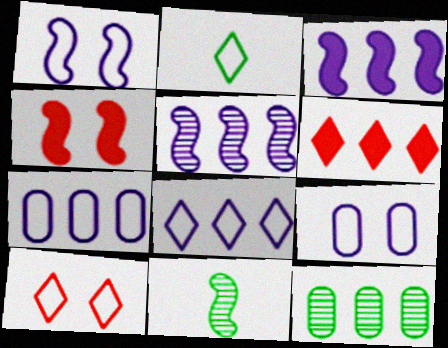[[2, 8, 10], 
[6, 9, 11]]